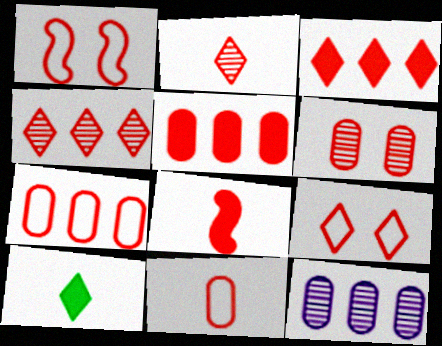[[1, 2, 5], 
[1, 10, 12], 
[2, 3, 9], 
[2, 8, 11], 
[5, 6, 11]]